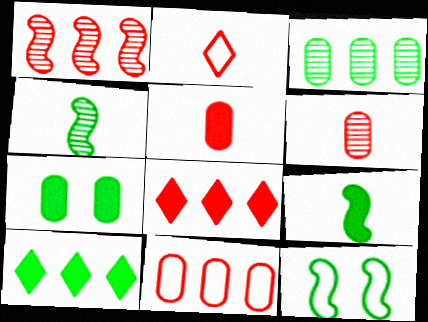[[1, 8, 11], 
[7, 9, 10]]